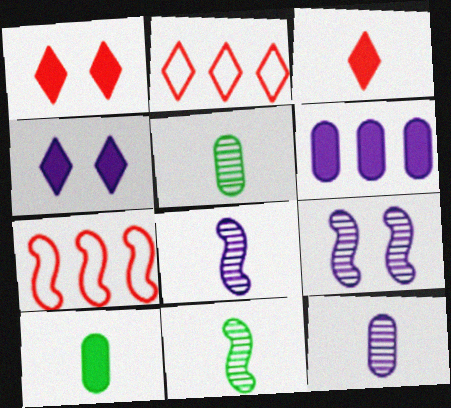[[2, 9, 10], 
[4, 5, 7]]